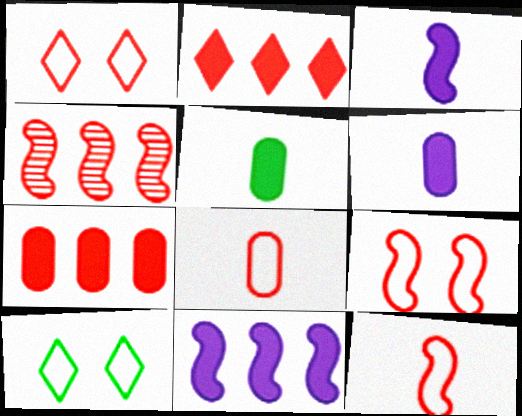[[4, 6, 10]]